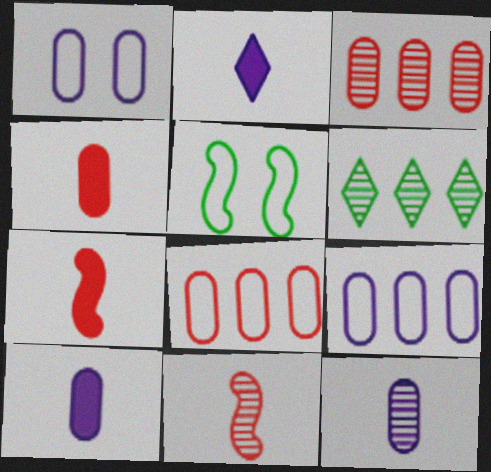[[1, 6, 7], 
[2, 3, 5]]